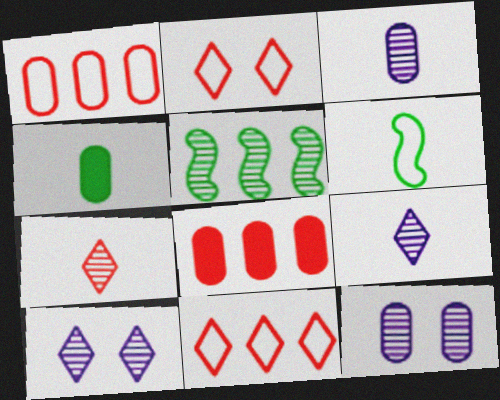[[1, 4, 12], 
[5, 7, 12], 
[6, 8, 10]]